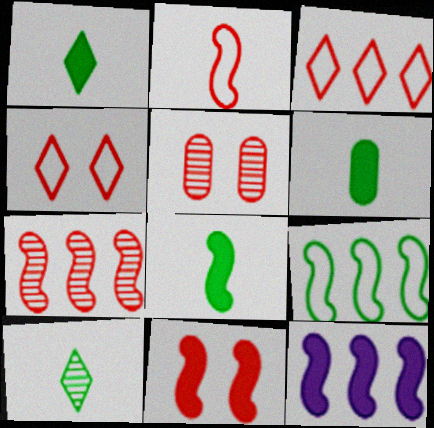[[1, 6, 8], 
[2, 7, 11], 
[4, 5, 11], 
[7, 9, 12], 
[8, 11, 12]]